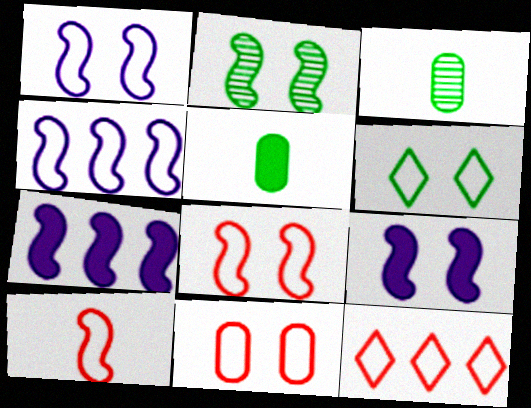[[1, 6, 11], 
[2, 7, 10], 
[2, 8, 9], 
[3, 9, 12], 
[10, 11, 12]]